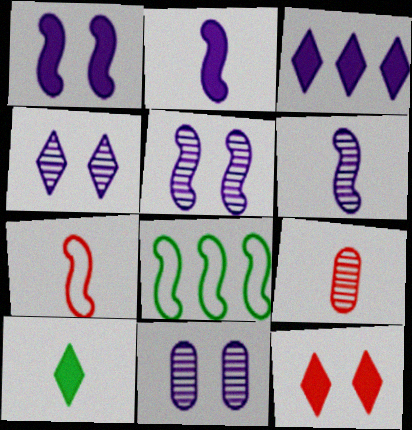[[3, 10, 12], 
[4, 5, 11]]